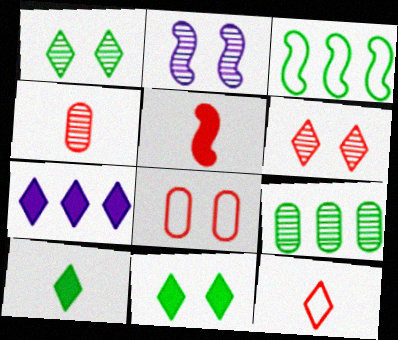[[1, 7, 12], 
[2, 3, 5], 
[2, 8, 11], 
[4, 5, 12]]